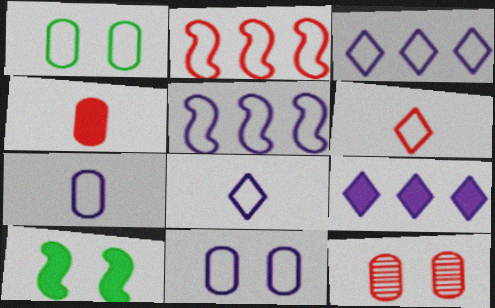[[1, 2, 8], 
[1, 5, 6], 
[4, 9, 10], 
[5, 8, 11]]